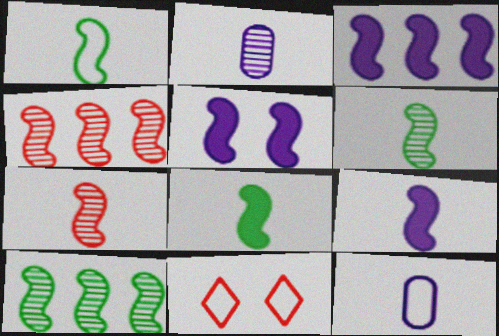[[1, 4, 5], 
[1, 6, 8], 
[1, 7, 9], 
[3, 5, 9]]